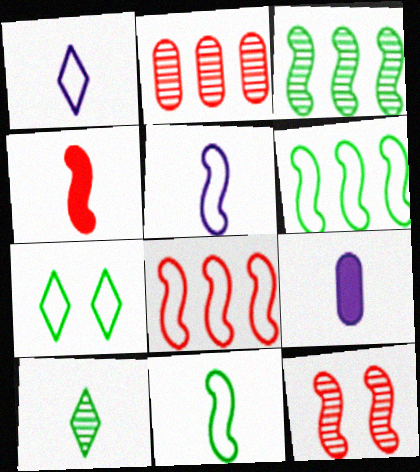[[4, 8, 12]]